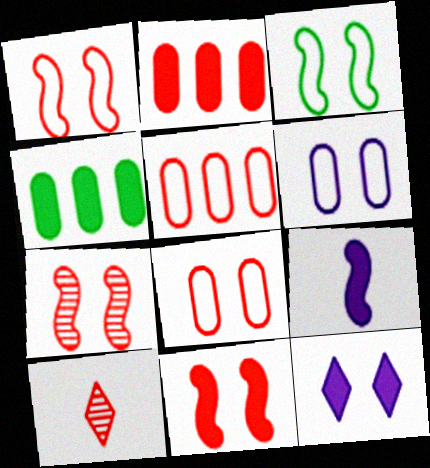[[1, 2, 10], 
[1, 7, 11], 
[5, 10, 11]]